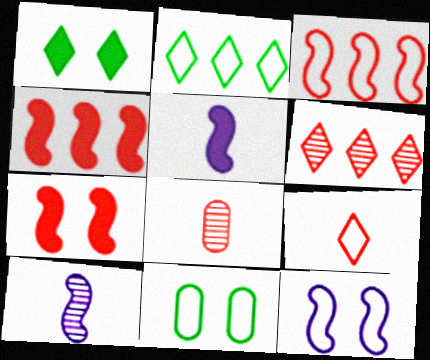[[5, 6, 11]]